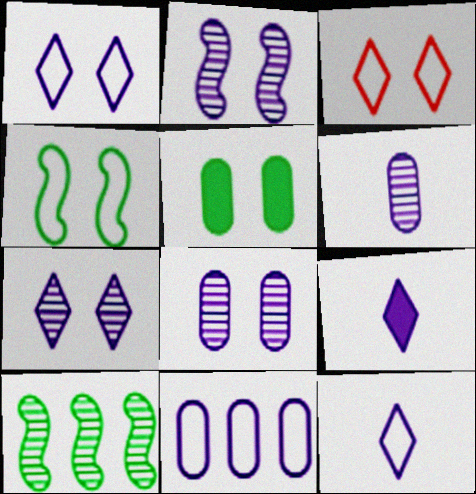[[2, 3, 5], 
[2, 7, 8], 
[2, 9, 11]]